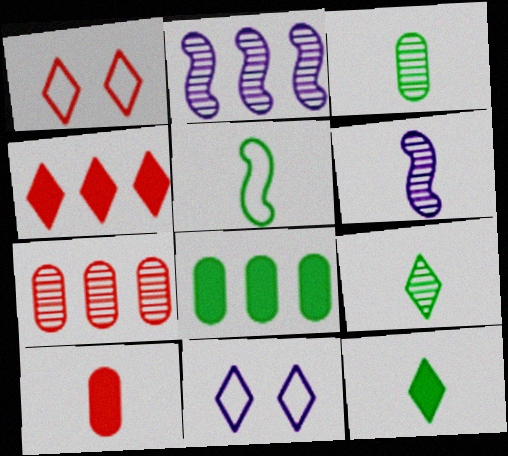[[1, 6, 8], 
[3, 5, 12], 
[4, 9, 11]]